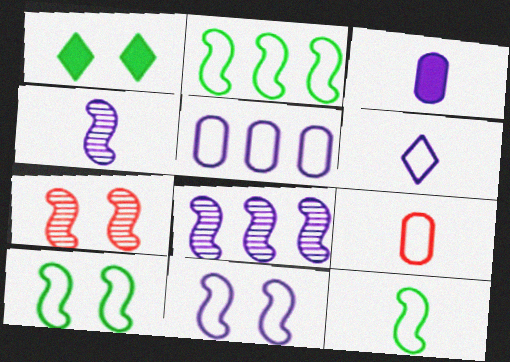[[1, 8, 9], 
[2, 10, 12], 
[3, 4, 6], 
[5, 6, 11], 
[6, 9, 12]]